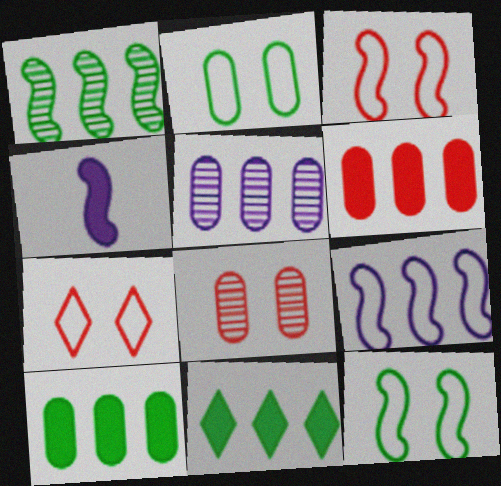[[1, 3, 4]]